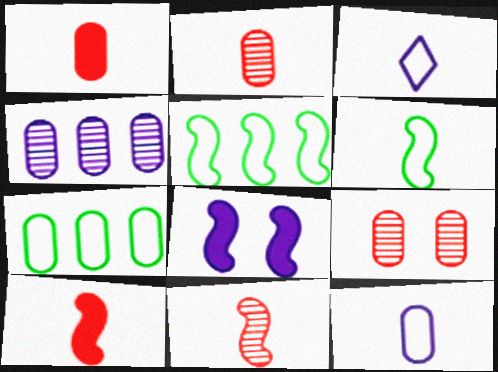[[3, 4, 8], 
[5, 8, 11]]